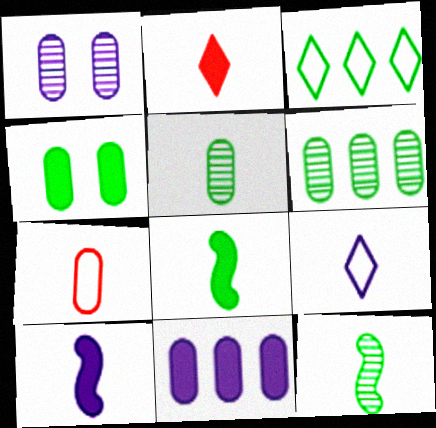[[3, 4, 12]]